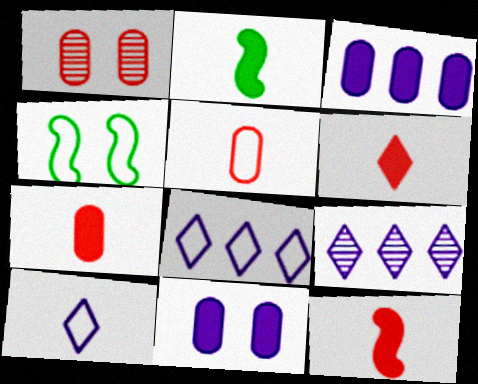[[1, 2, 8], 
[4, 5, 8], 
[4, 7, 9], 
[6, 7, 12]]